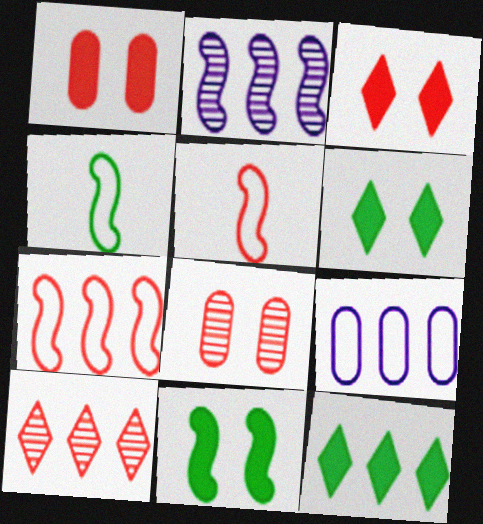[[1, 5, 10], 
[2, 5, 11]]